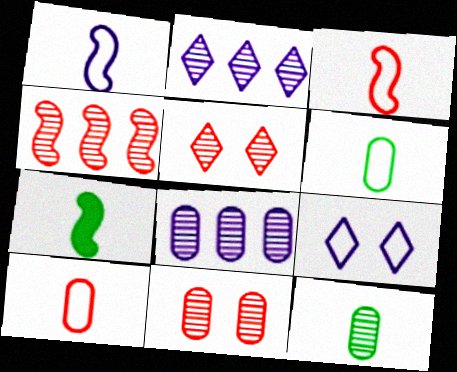[[8, 11, 12]]